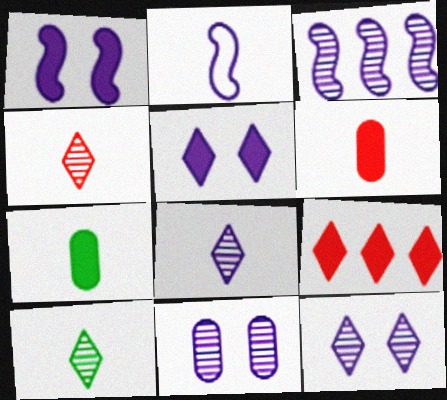[[1, 2, 3], 
[1, 7, 9], 
[2, 4, 7], 
[2, 6, 10], 
[3, 8, 11], 
[4, 8, 10]]